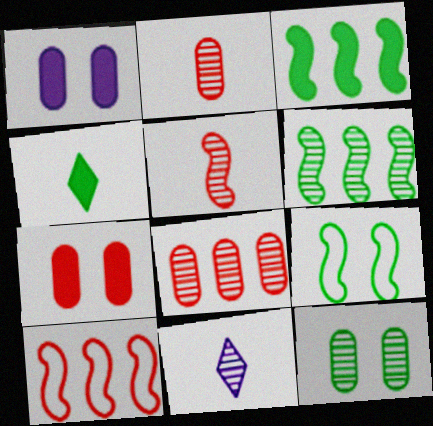[]